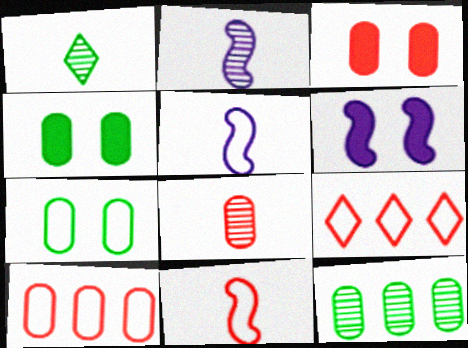[[1, 2, 8], 
[1, 6, 10], 
[2, 4, 9], 
[3, 8, 10], 
[5, 7, 9]]